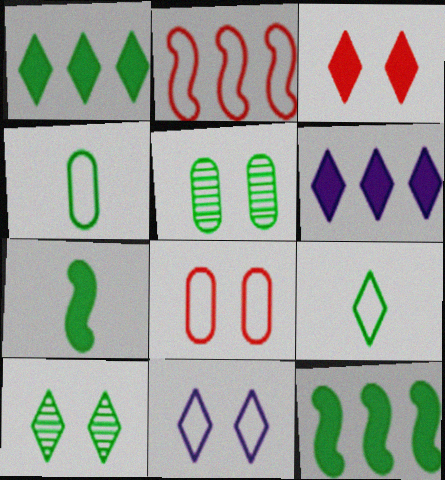[[1, 9, 10], 
[2, 4, 11], 
[3, 10, 11], 
[4, 10, 12], 
[5, 9, 12]]